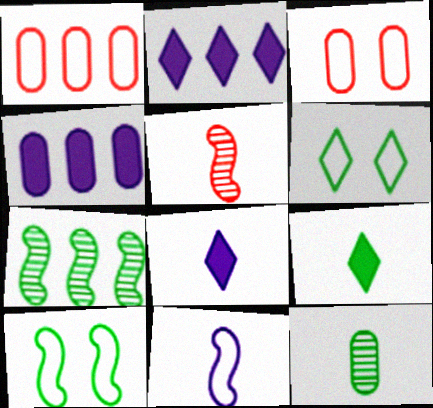[[1, 2, 7], 
[1, 6, 11], 
[3, 4, 12], 
[3, 7, 8], 
[4, 5, 6]]